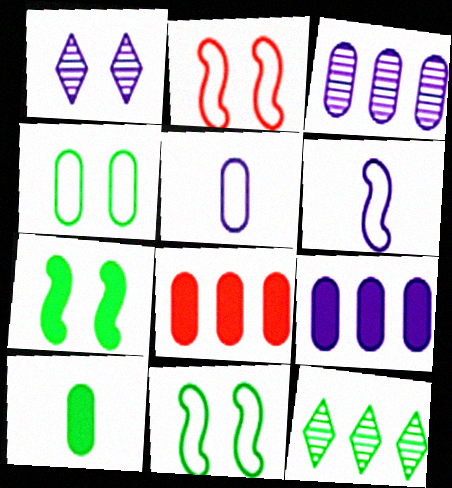[[1, 6, 9], 
[10, 11, 12]]